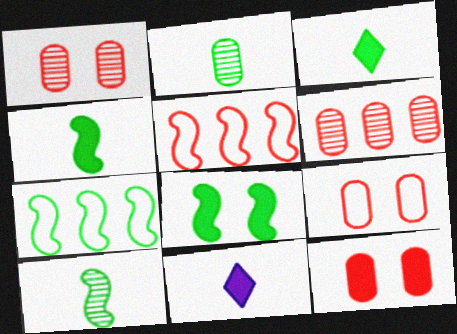[[1, 7, 11], 
[1, 9, 12], 
[7, 8, 10]]